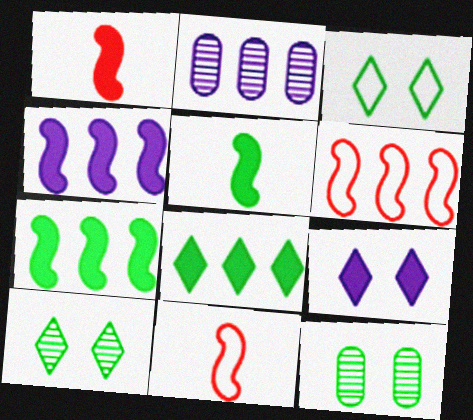[[1, 2, 3], 
[2, 6, 8]]